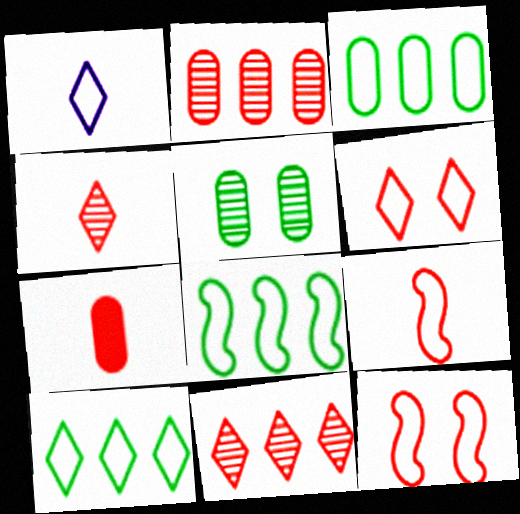[[1, 3, 12], 
[1, 6, 10], 
[3, 8, 10], 
[4, 7, 9], 
[7, 11, 12]]